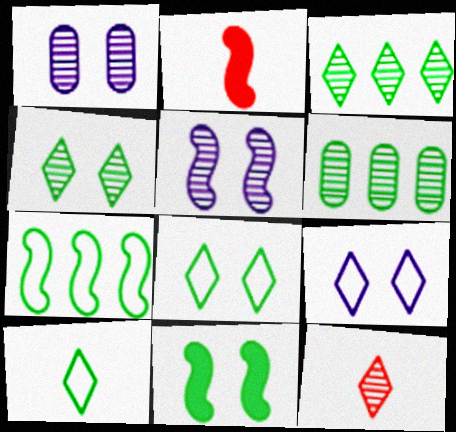[[2, 5, 7], 
[2, 6, 9], 
[5, 6, 12], 
[6, 10, 11]]